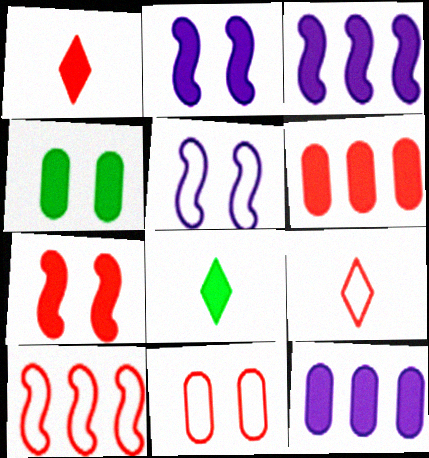[[1, 3, 4], 
[1, 6, 7], 
[2, 6, 8], 
[7, 8, 12], 
[9, 10, 11]]